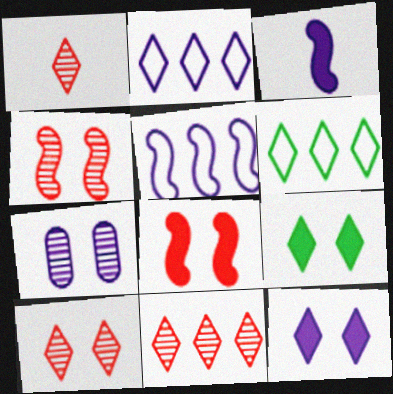[[1, 2, 9], 
[1, 6, 12], 
[1, 10, 11], 
[2, 3, 7]]